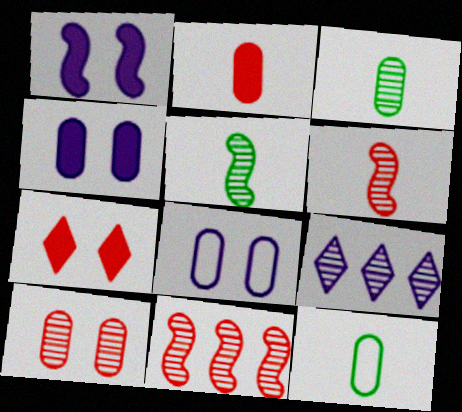[[5, 9, 10]]